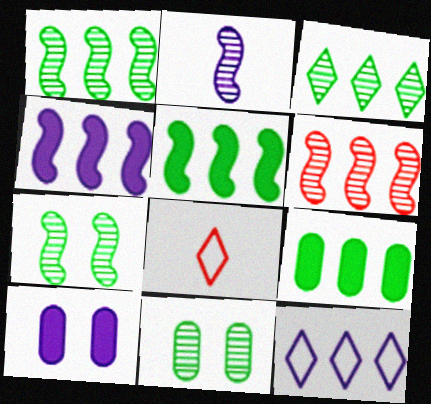[[1, 8, 10], 
[2, 6, 7], 
[2, 10, 12], 
[4, 8, 11], 
[6, 9, 12]]